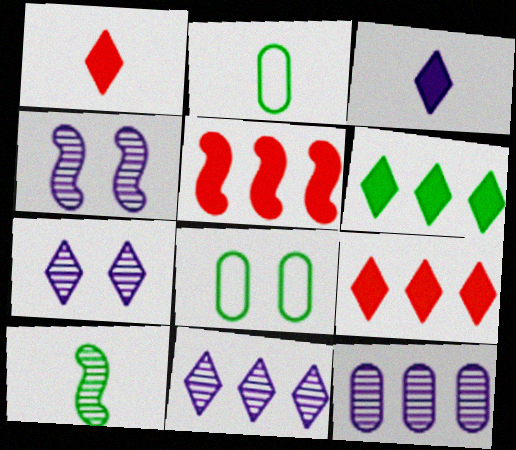[[2, 4, 9], 
[2, 5, 7], 
[6, 8, 10]]